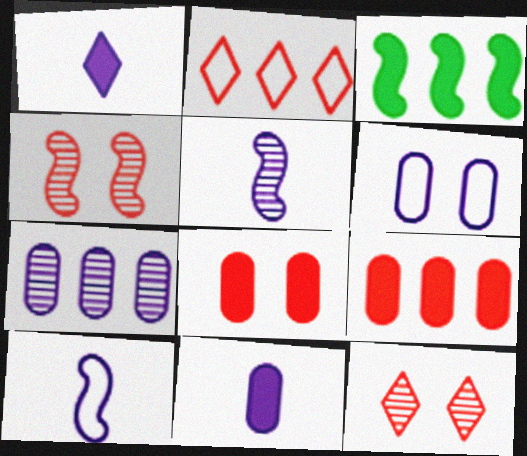[[1, 3, 8], 
[2, 3, 7], 
[3, 4, 10], 
[6, 7, 11]]